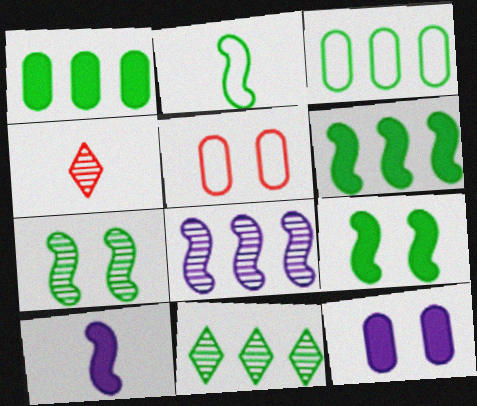[[2, 6, 7], 
[3, 6, 11], 
[5, 10, 11]]